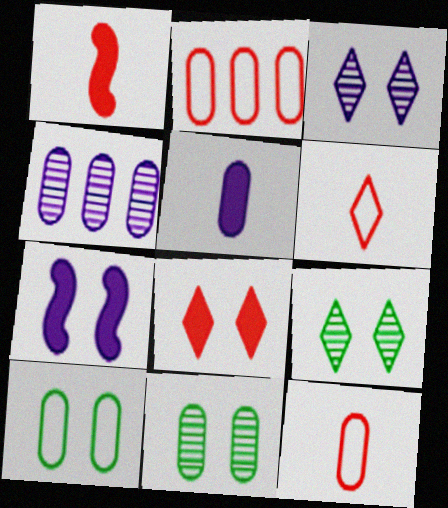[[2, 5, 11]]